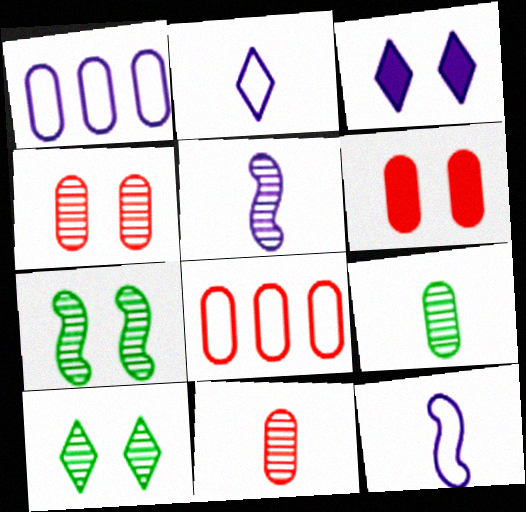[[1, 3, 5], 
[1, 6, 9], 
[6, 8, 11]]